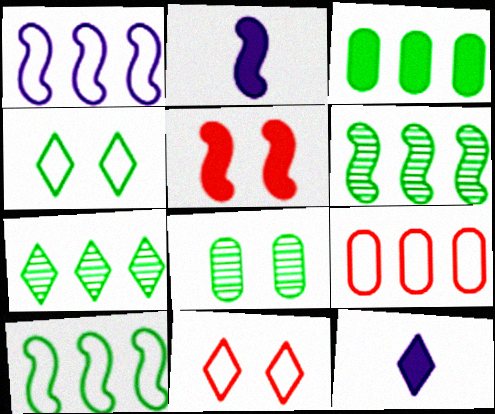[[3, 5, 12], 
[3, 7, 10], 
[7, 11, 12]]